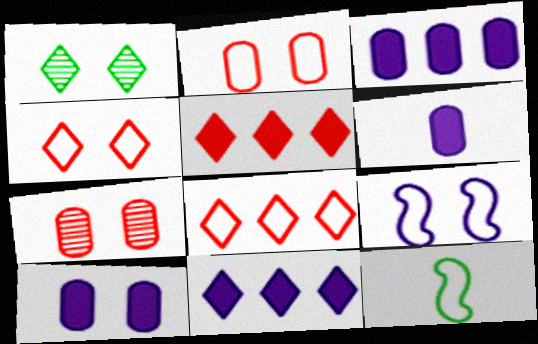[[3, 6, 10], 
[7, 11, 12]]